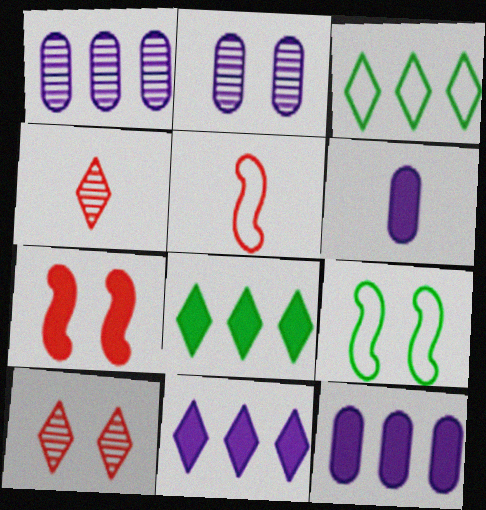[[2, 5, 8], 
[4, 9, 12], 
[6, 7, 8]]